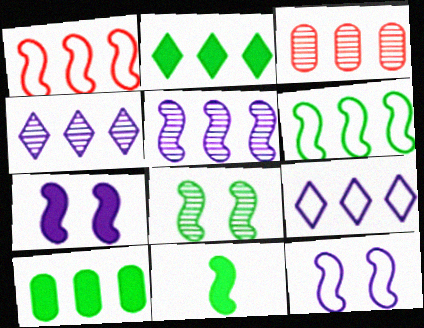[[1, 4, 10], 
[6, 8, 11]]